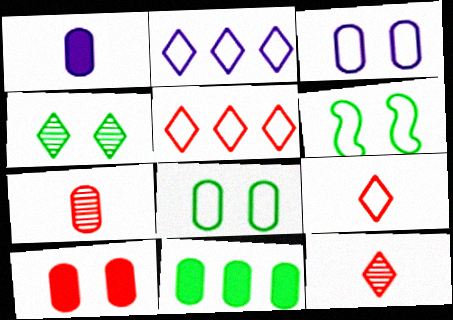[[1, 10, 11], 
[3, 7, 11]]